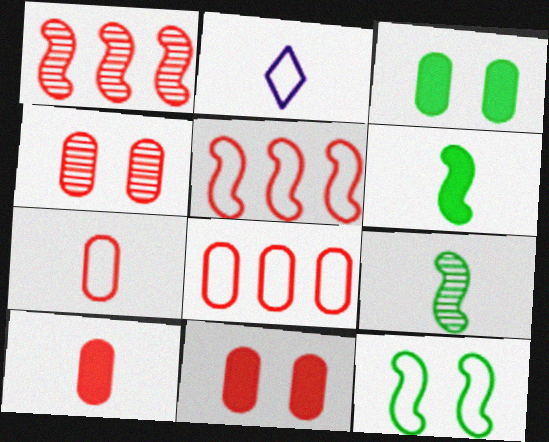[[1, 2, 3], 
[2, 8, 12], 
[2, 9, 10], 
[4, 8, 10]]